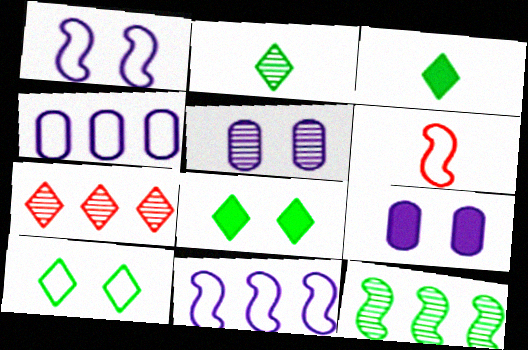[[4, 6, 10]]